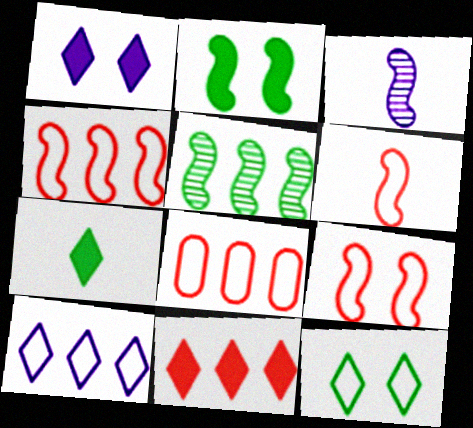[[1, 7, 11], 
[2, 3, 4], 
[4, 6, 9]]